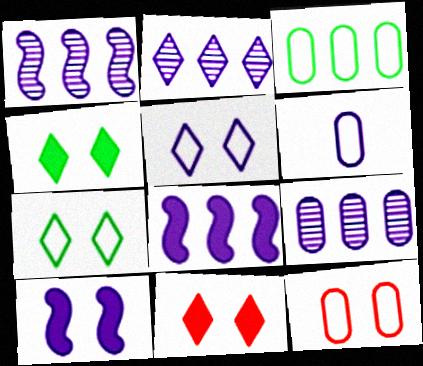[[1, 2, 9], 
[2, 6, 10], 
[3, 6, 12]]